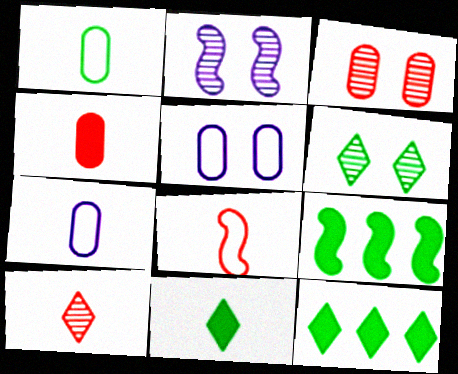[[1, 6, 9], 
[2, 3, 6], 
[2, 8, 9], 
[4, 8, 10], 
[5, 9, 10]]